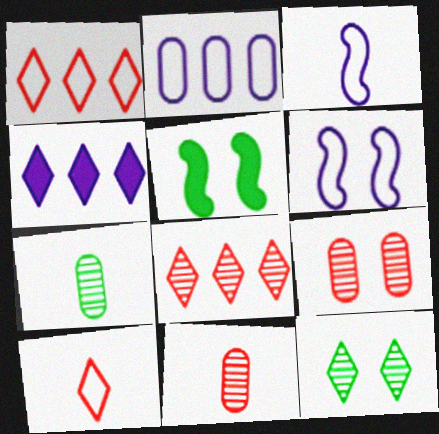[[4, 10, 12]]